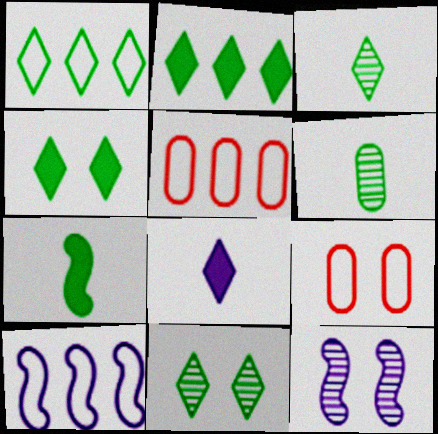[[1, 3, 4], 
[1, 5, 10], 
[4, 9, 12]]